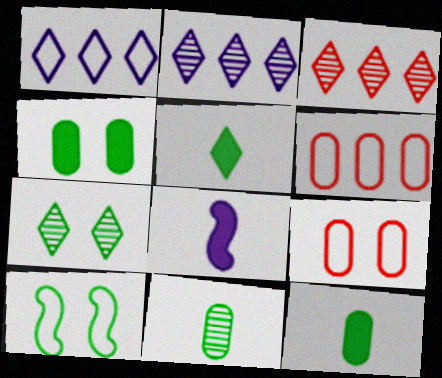[[4, 7, 10], 
[6, 7, 8]]